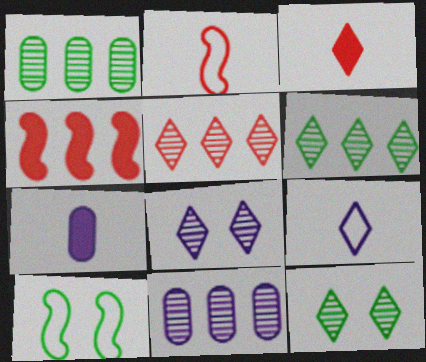[[3, 10, 11], 
[5, 7, 10]]